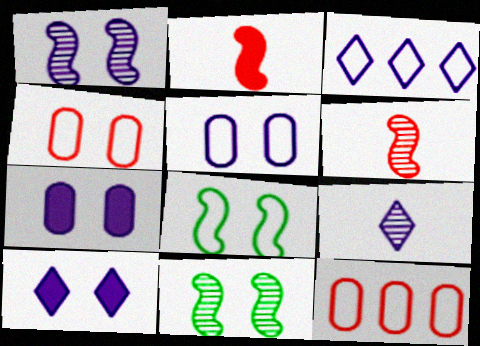[[1, 5, 10], 
[3, 9, 10], 
[4, 10, 11]]